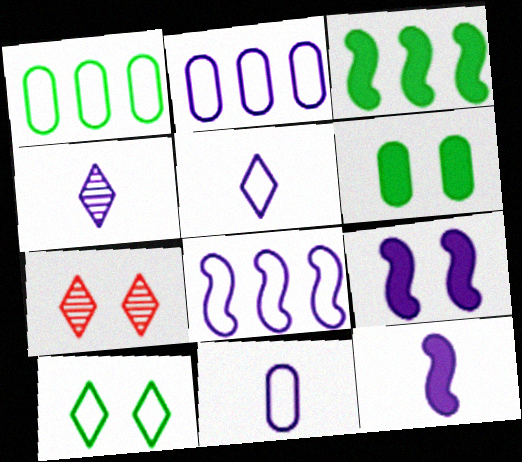[[1, 7, 12], 
[2, 4, 9], 
[3, 7, 11], 
[4, 11, 12]]